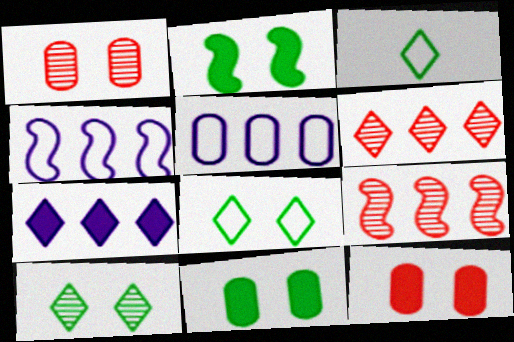[]